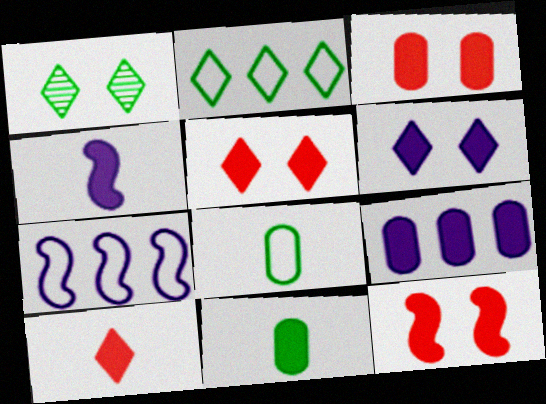[[3, 5, 12], 
[3, 9, 11], 
[4, 6, 9], 
[4, 10, 11]]